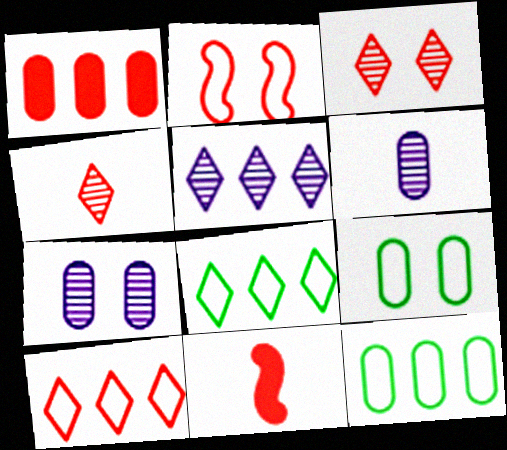[[1, 2, 4], 
[1, 6, 9], 
[5, 9, 11], 
[7, 8, 11]]